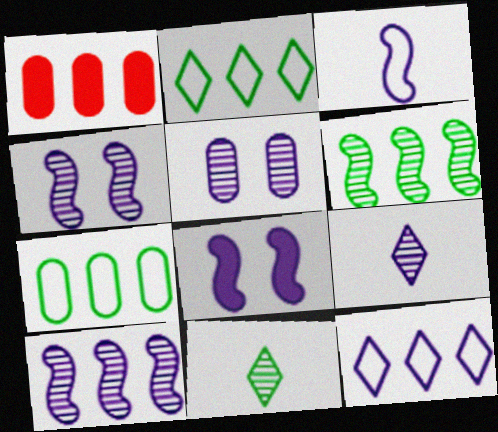[[1, 2, 10], 
[1, 6, 12], 
[3, 8, 10], 
[5, 9, 10]]